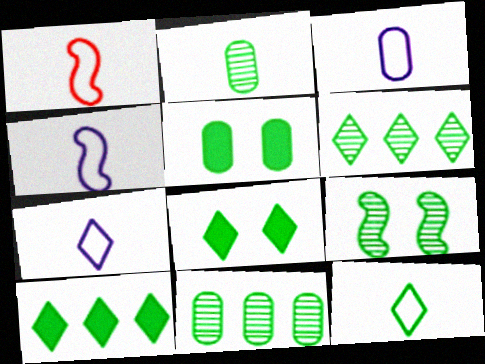[[1, 3, 12], 
[2, 6, 9], 
[3, 4, 7], 
[6, 8, 12]]